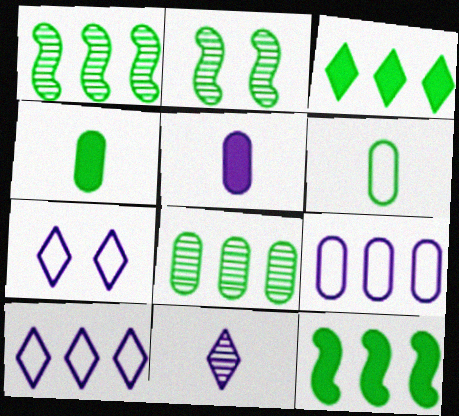[[2, 3, 6]]